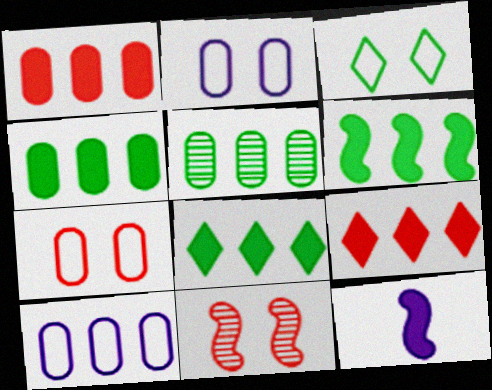[[1, 5, 10], 
[4, 6, 8]]